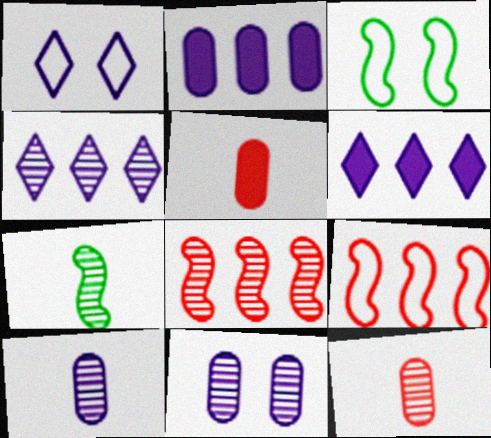[[3, 4, 5], 
[3, 6, 12]]